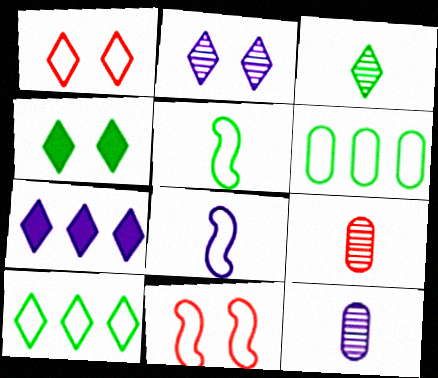[[1, 2, 4], 
[1, 3, 7], 
[1, 6, 8], 
[3, 4, 10]]